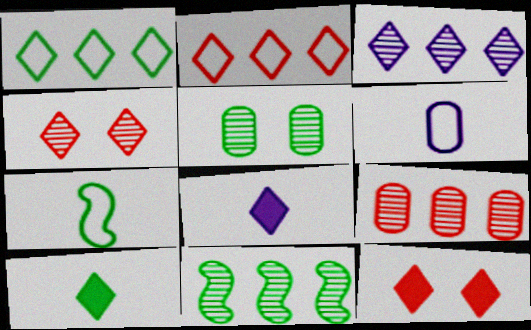[[1, 4, 8], 
[3, 9, 11], 
[6, 11, 12]]